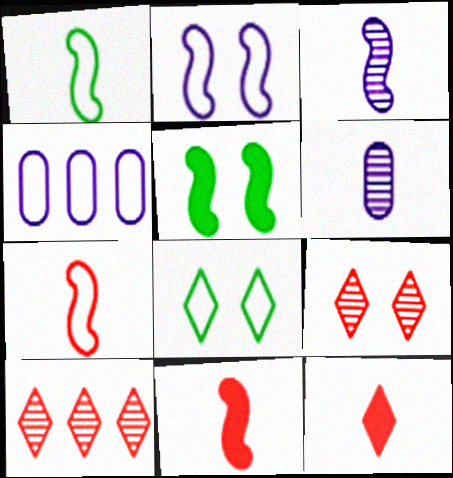[[1, 3, 11], 
[1, 6, 12], 
[4, 7, 8]]